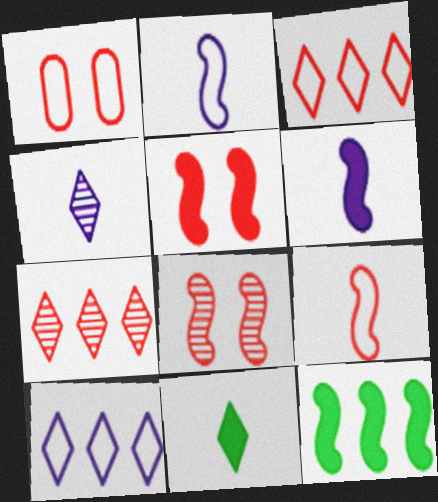[[1, 3, 9], 
[1, 4, 12], 
[2, 8, 12], 
[5, 6, 12]]